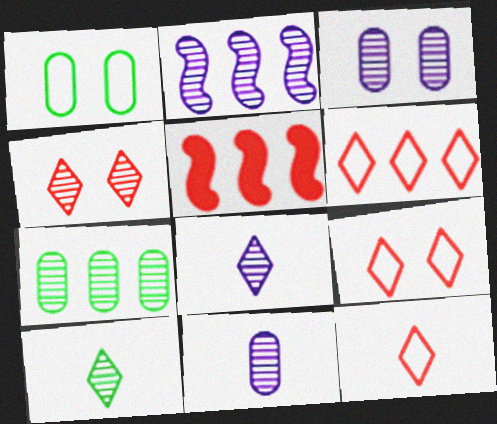[[1, 5, 8], 
[2, 3, 8], 
[6, 9, 12]]